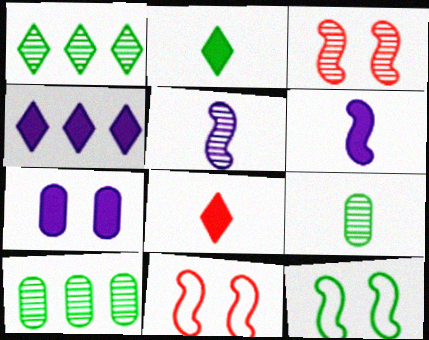[[2, 10, 12], 
[4, 6, 7], 
[4, 9, 11]]